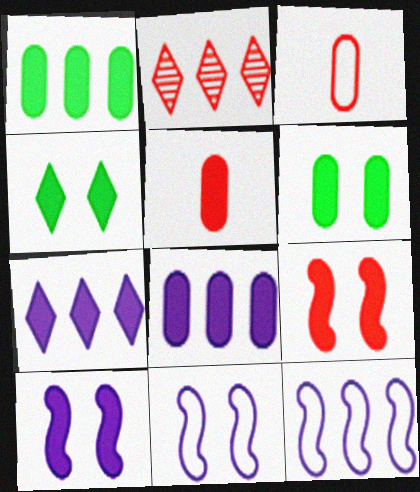[[1, 2, 12], 
[2, 3, 9], 
[5, 6, 8]]